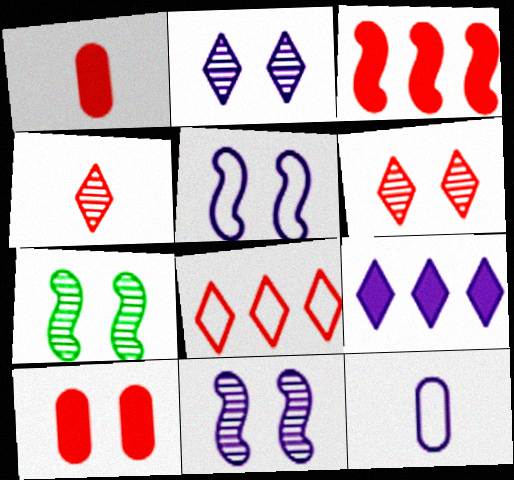[[9, 11, 12]]